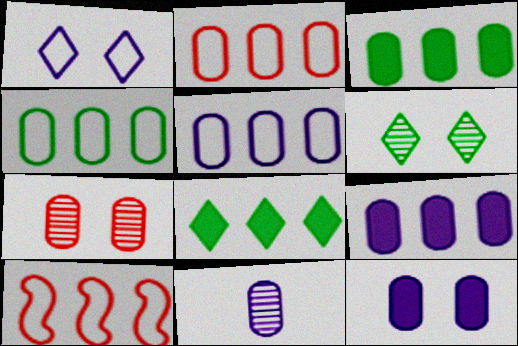[[2, 4, 5], 
[5, 11, 12]]